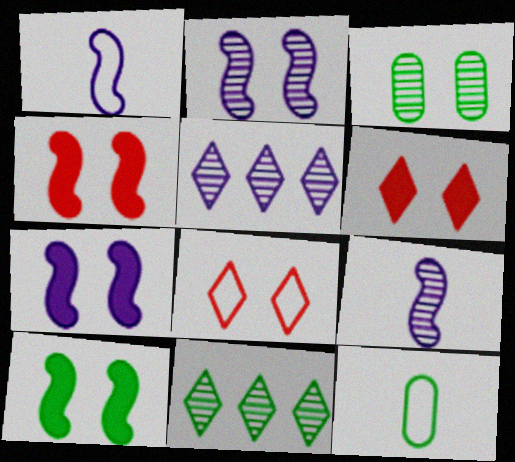[[3, 7, 8], 
[4, 5, 12], 
[4, 7, 10], 
[10, 11, 12]]